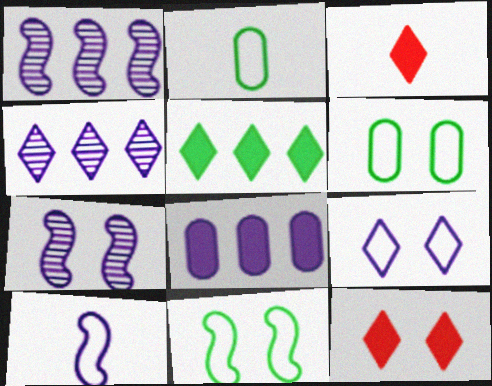[[1, 2, 12], 
[1, 3, 6], 
[6, 7, 12]]